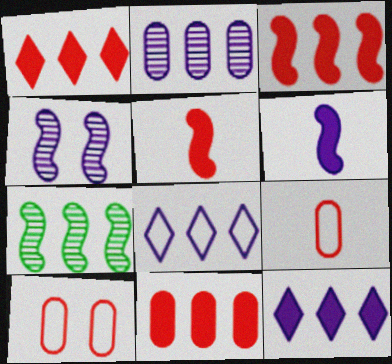[[1, 3, 11], 
[7, 8, 11]]